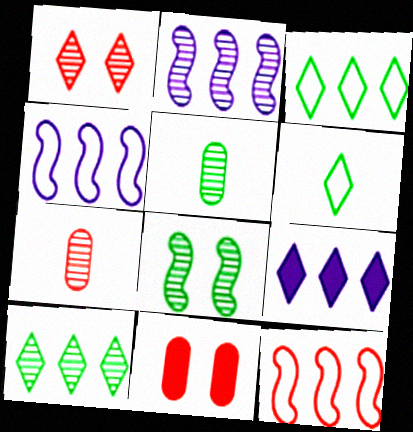[[1, 2, 5], 
[1, 6, 9], 
[2, 6, 11], 
[5, 8, 10]]